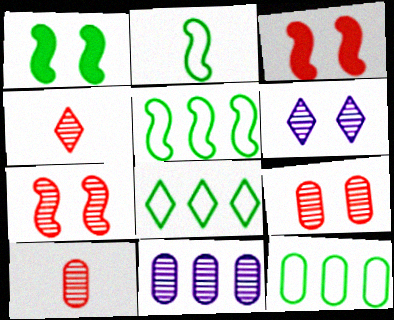[[5, 8, 12]]